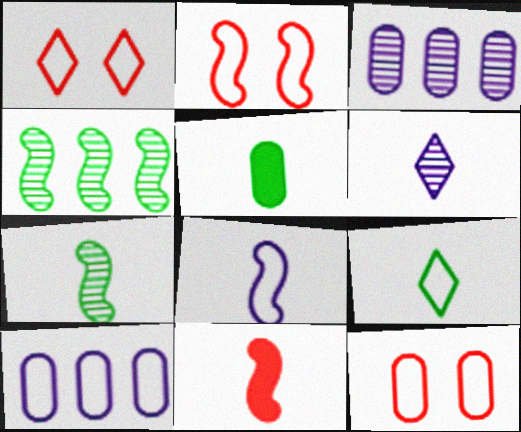[[1, 2, 12], 
[2, 9, 10], 
[3, 5, 12], 
[5, 7, 9], 
[7, 8, 11]]